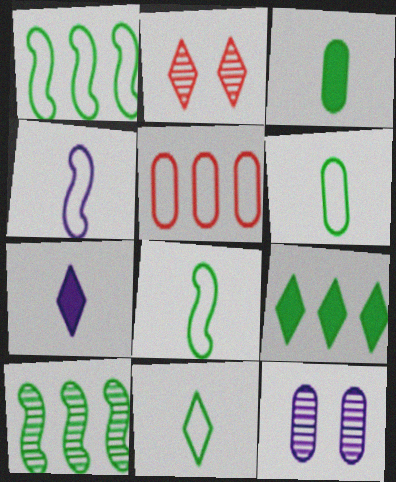[[3, 5, 12], 
[6, 8, 11]]